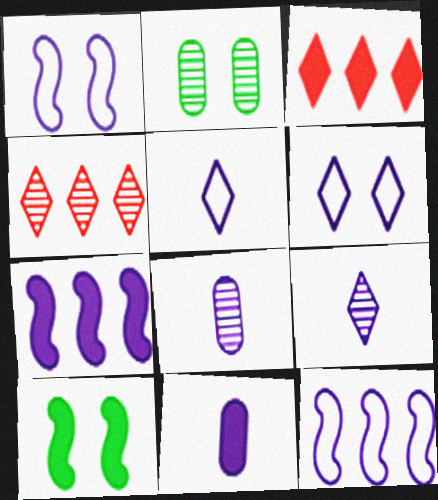[[3, 10, 11], 
[6, 7, 8]]